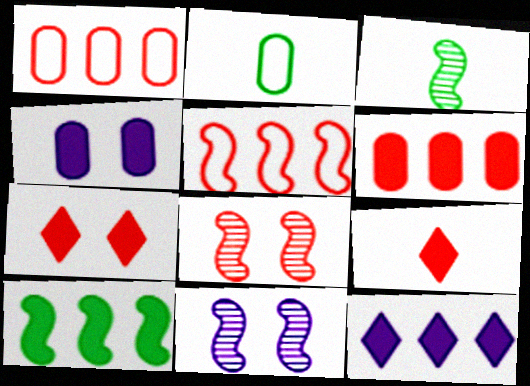[[1, 8, 9], 
[2, 8, 12], 
[4, 9, 10], 
[6, 10, 12]]